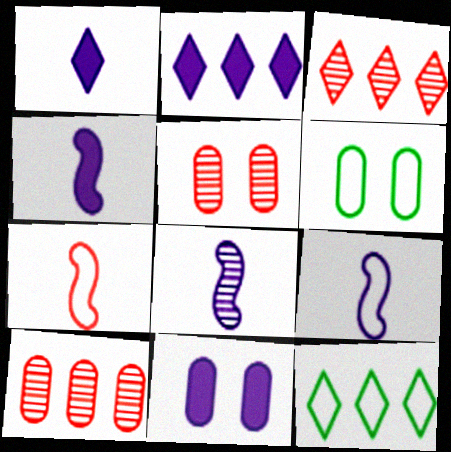[[2, 3, 12], 
[2, 4, 11], 
[3, 4, 6], 
[4, 5, 12], 
[4, 8, 9], 
[5, 6, 11]]